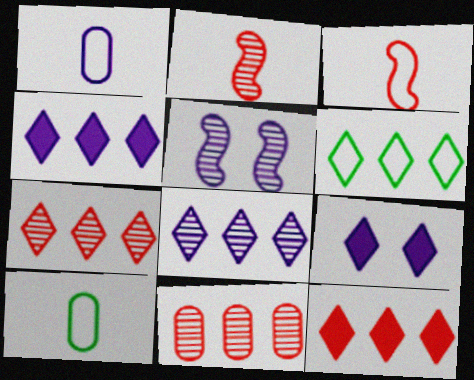[[1, 4, 5], 
[4, 6, 7], 
[5, 10, 12], 
[6, 8, 12]]